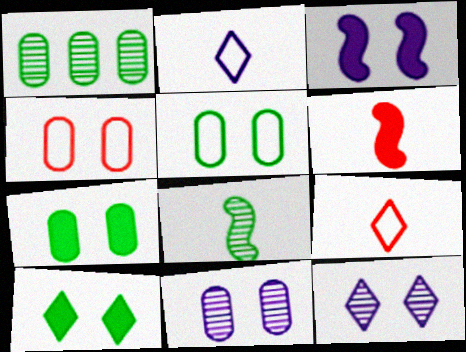[[1, 3, 9], 
[4, 7, 11]]